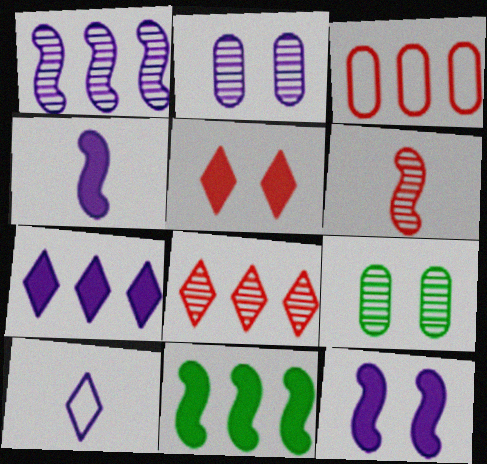[[3, 5, 6]]